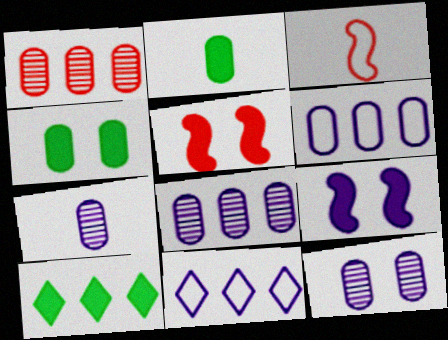[[3, 10, 12], 
[7, 8, 12], 
[7, 9, 11]]